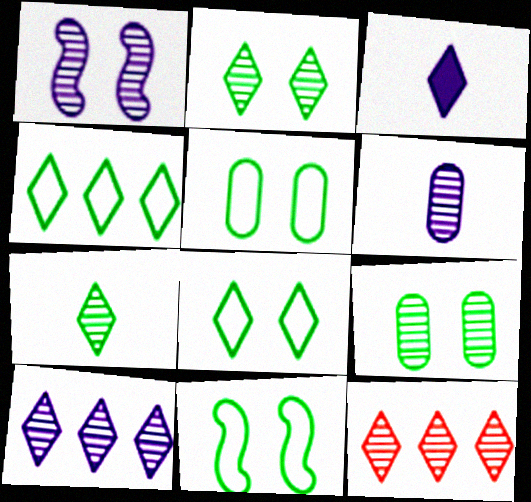[[1, 6, 10], 
[3, 8, 12], 
[5, 8, 11]]